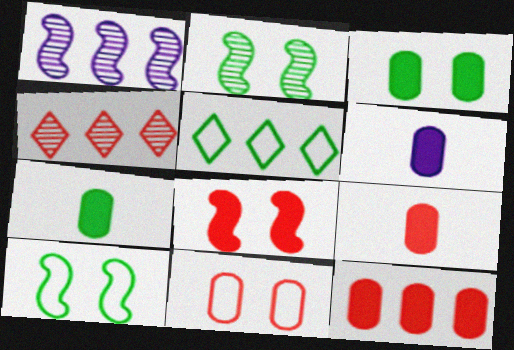[[1, 5, 12], 
[2, 5, 7], 
[3, 6, 12], 
[4, 6, 10], 
[6, 7, 9]]